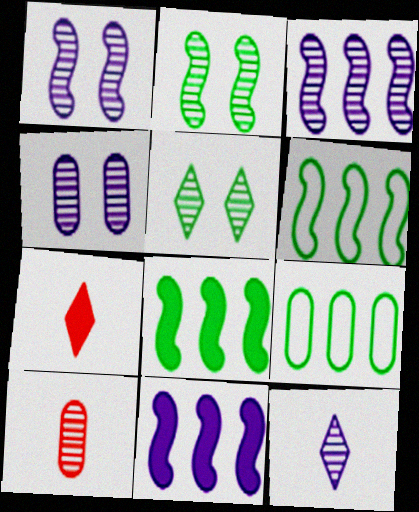[[1, 7, 9], 
[3, 4, 12], 
[3, 5, 10], 
[4, 6, 7]]